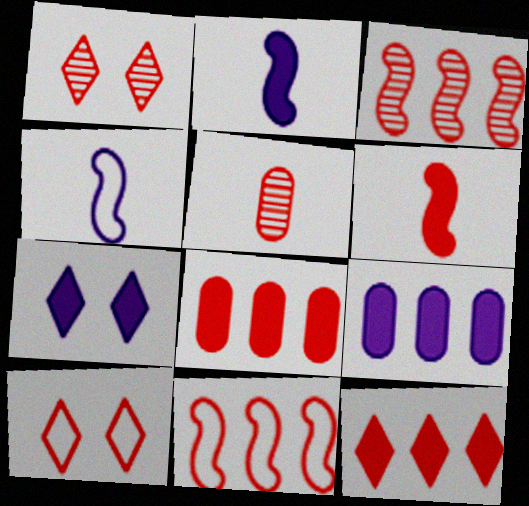[[1, 3, 5], 
[2, 7, 9]]